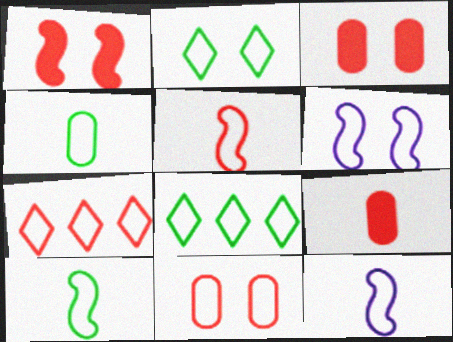[[2, 6, 11], 
[4, 6, 7], 
[5, 7, 11], 
[5, 10, 12], 
[8, 11, 12]]